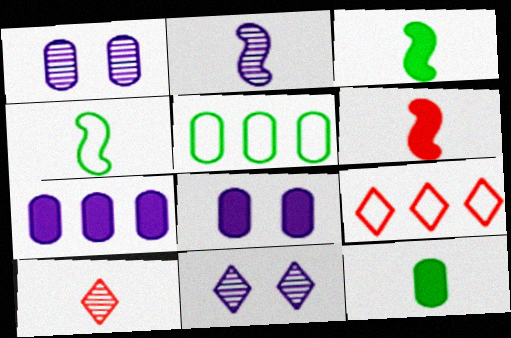[[1, 3, 9], 
[2, 4, 6], 
[5, 6, 11]]